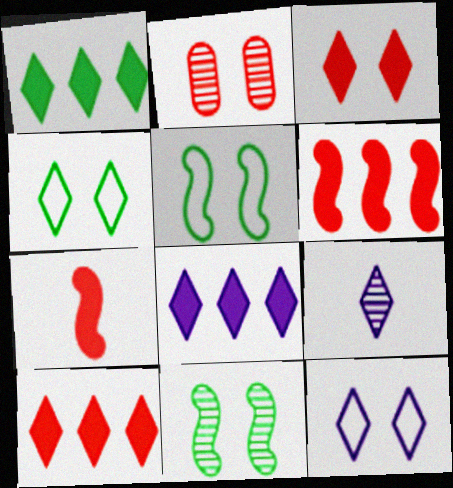[[1, 8, 10], 
[4, 9, 10], 
[8, 9, 12]]